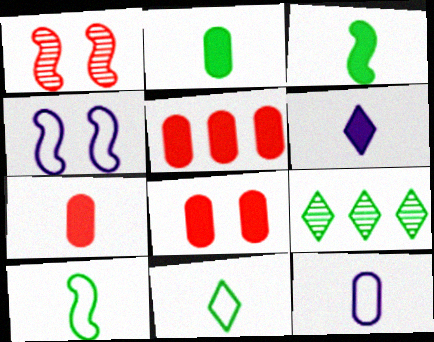[[3, 6, 7], 
[4, 7, 9], 
[5, 7, 8]]